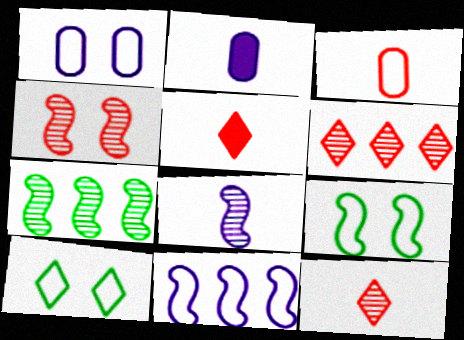[[1, 5, 7], 
[2, 6, 9], 
[3, 10, 11], 
[4, 7, 8]]